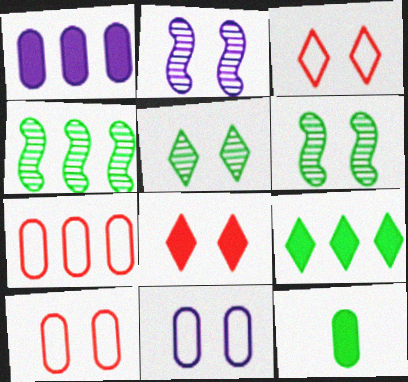[[6, 8, 11]]